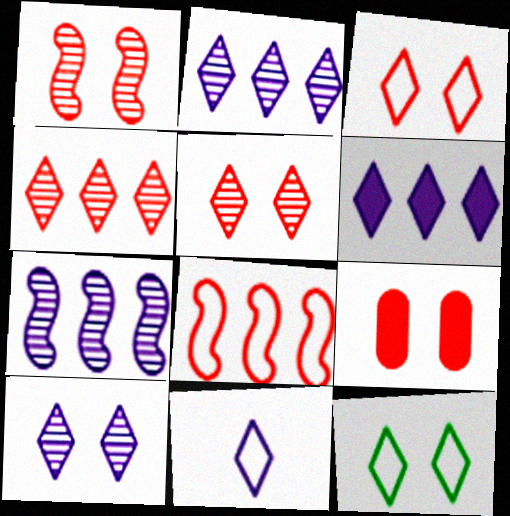[[1, 3, 9], 
[6, 10, 11]]